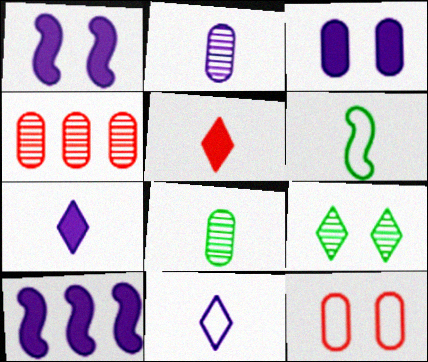[[1, 9, 12], 
[2, 5, 6], 
[3, 7, 10]]